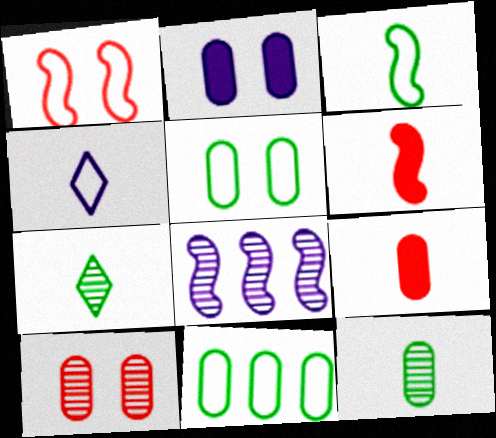[[1, 4, 11], 
[2, 4, 8], 
[2, 5, 10], 
[4, 6, 12], 
[7, 8, 10]]